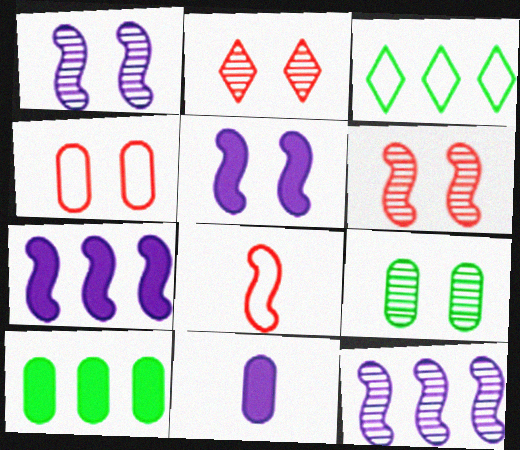[[1, 2, 9], 
[3, 6, 11]]